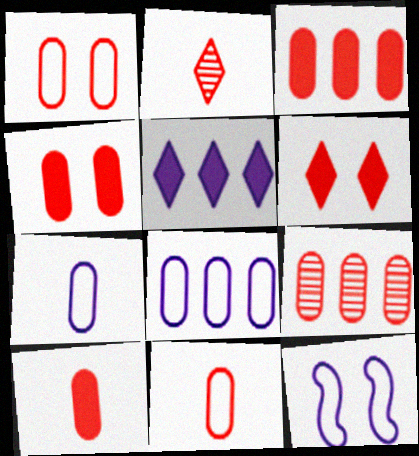[[1, 9, 10], 
[3, 4, 10], 
[4, 9, 11]]